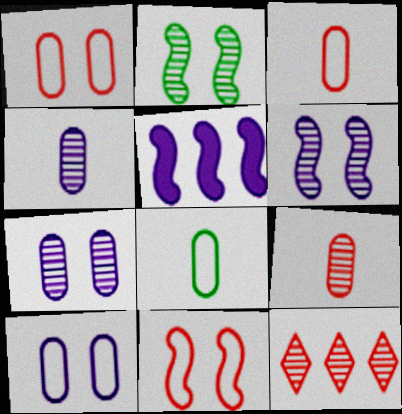[[2, 4, 12]]